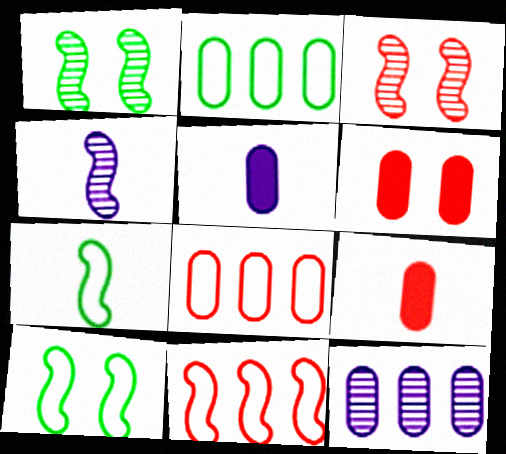[]